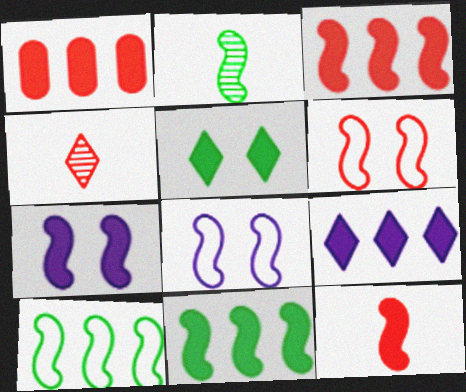[[1, 4, 6], 
[1, 9, 11], 
[2, 3, 8], 
[7, 11, 12]]